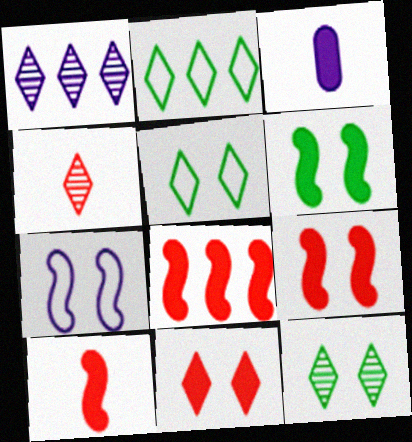[[1, 3, 7], 
[1, 4, 12], 
[8, 9, 10]]